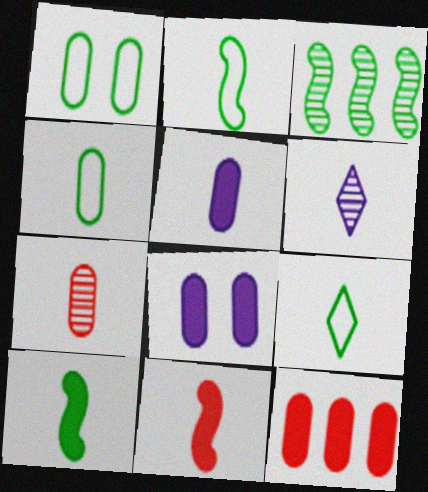[[2, 4, 9], 
[4, 5, 7], 
[4, 6, 11]]